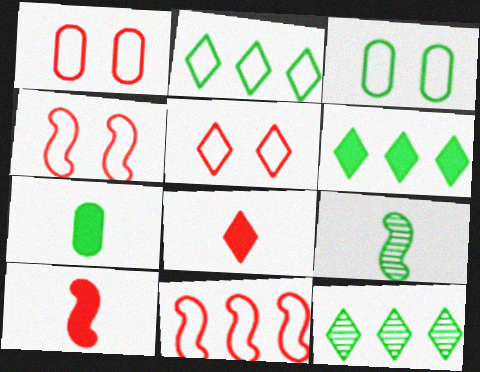[[1, 4, 5], 
[2, 6, 12], 
[3, 6, 9]]